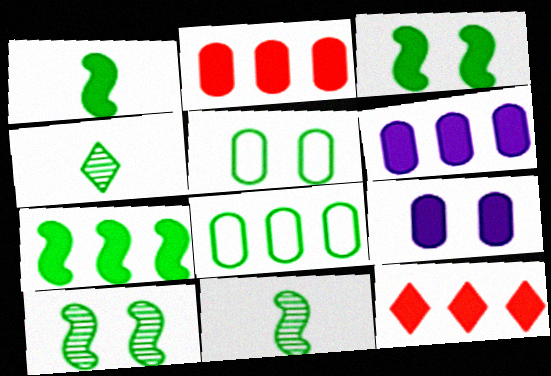[[1, 3, 7], 
[1, 9, 12], 
[3, 4, 8], 
[4, 5, 7], 
[6, 7, 12]]